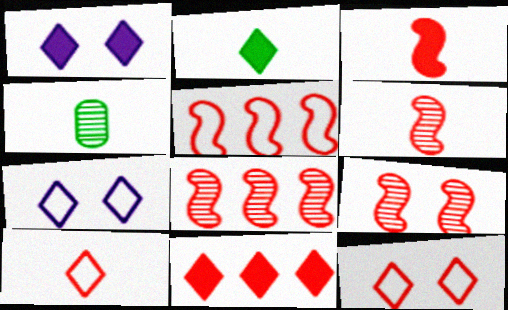[[1, 2, 11], 
[1, 4, 5], 
[3, 5, 9], 
[6, 8, 9]]